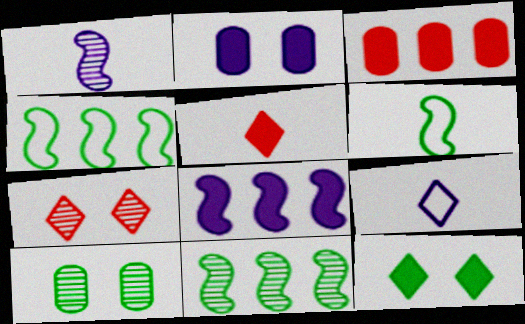[]